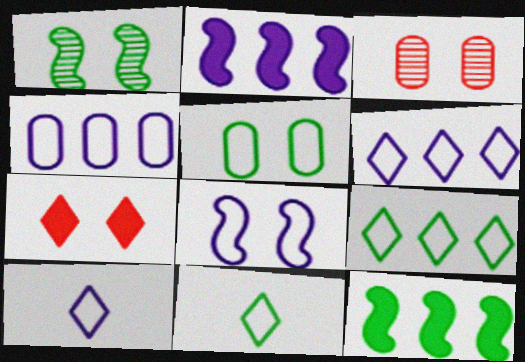[[2, 3, 11], 
[3, 10, 12], 
[4, 8, 10]]